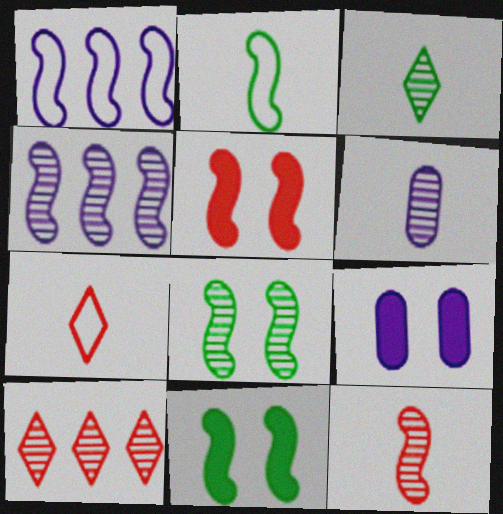[[1, 11, 12], 
[2, 4, 5], 
[2, 9, 10], 
[3, 6, 12], 
[4, 8, 12], 
[6, 8, 10]]